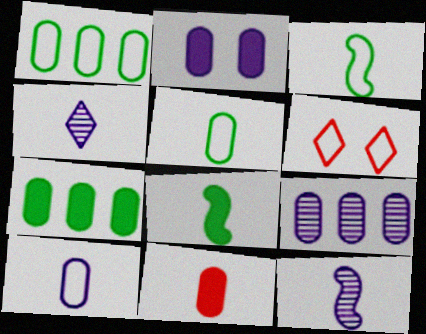[[2, 7, 11], 
[2, 9, 10], 
[3, 4, 11], 
[6, 7, 12], 
[6, 8, 9]]